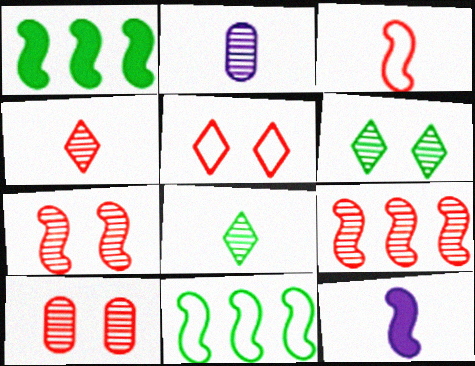[[1, 2, 5], 
[2, 6, 9], 
[4, 9, 10], 
[7, 11, 12]]